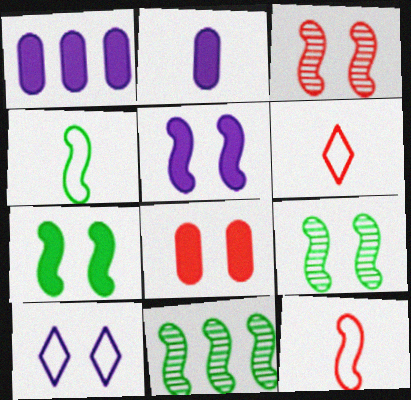[[1, 6, 9], 
[4, 7, 11], 
[5, 11, 12], 
[8, 9, 10]]